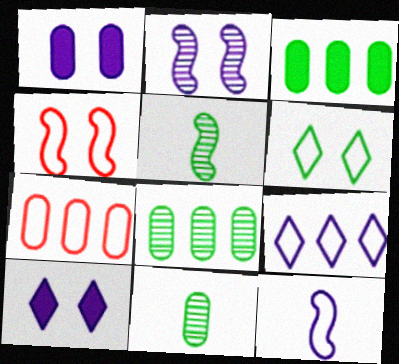[[1, 7, 11], 
[3, 5, 6], 
[5, 7, 10], 
[6, 7, 12]]